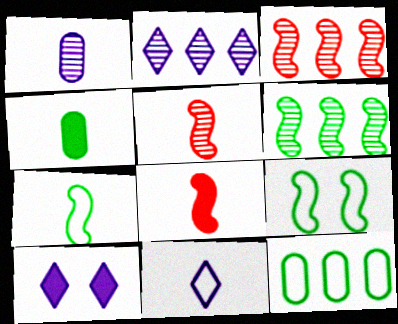[[2, 10, 11], 
[4, 5, 11], 
[5, 10, 12]]